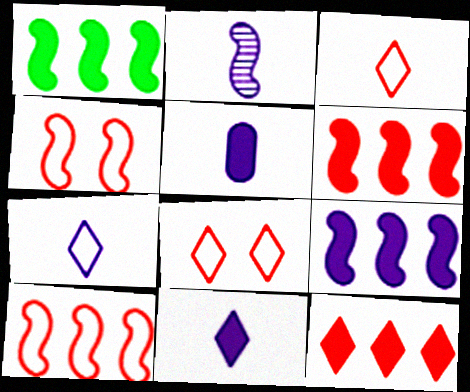[[1, 2, 4], 
[1, 6, 9], 
[2, 5, 7]]